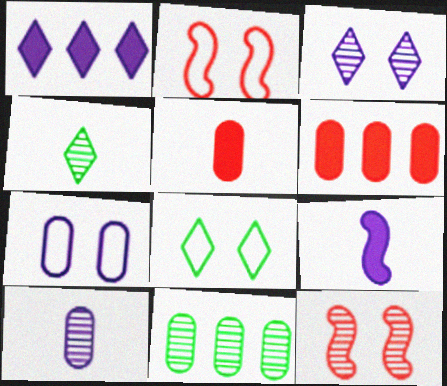[[2, 7, 8], 
[5, 7, 11]]